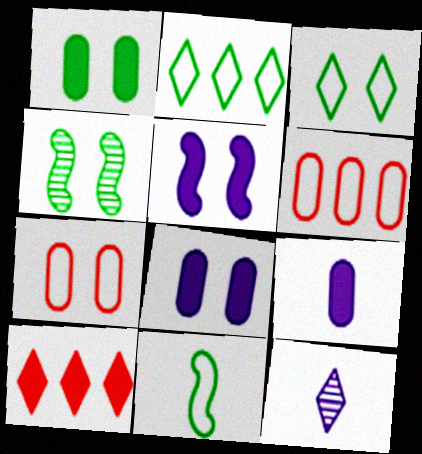[[1, 3, 4], 
[3, 10, 12]]